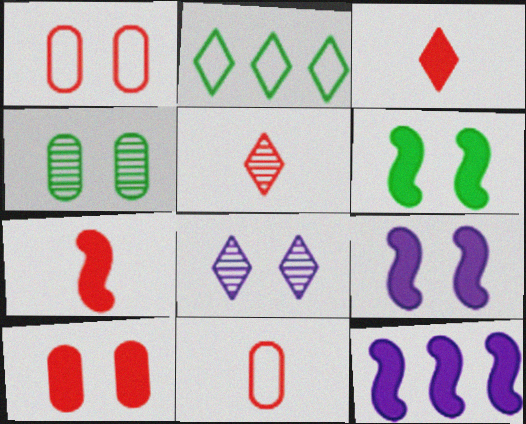[[1, 6, 8], 
[2, 3, 8], 
[5, 7, 11], 
[6, 7, 12]]